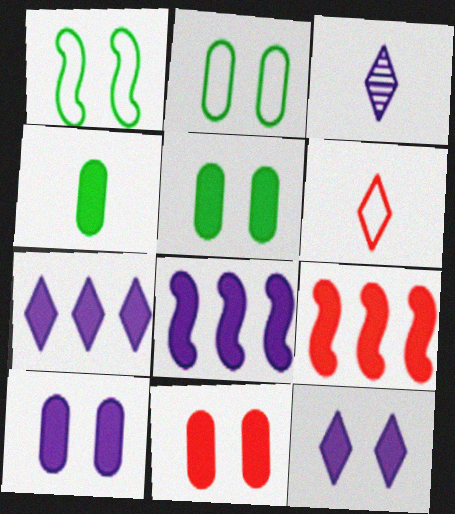[[2, 3, 9], 
[4, 9, 12], 
[5, 10, 11]]